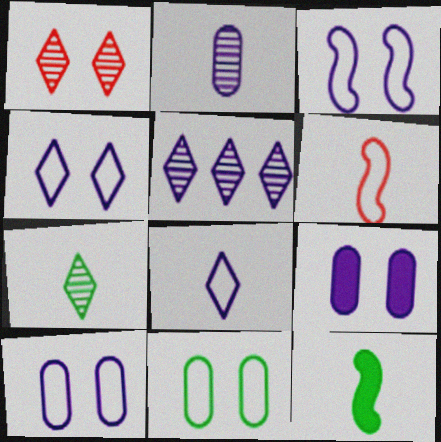[[1, 5, 7], 
[3, 4, 10]]